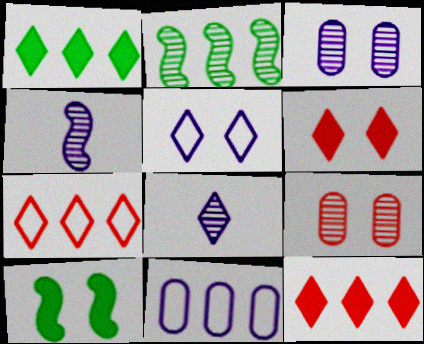[[2, 8, 9], 
[2, 11, 12], 
[5, 9, 10]]